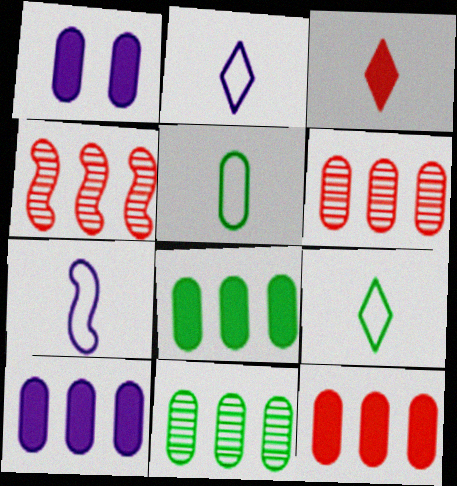[[1, 4, 9], 
[1, 5, 6], 
[8, 10, 12]]